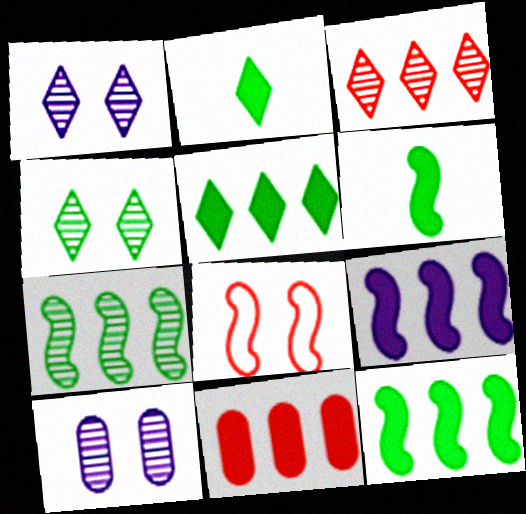[[5, 9, 11]]